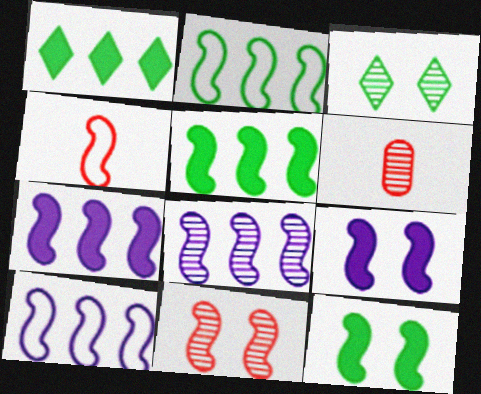[[3, 6, 8], 
[4, 8, 12], 
[7, 8, 10]]